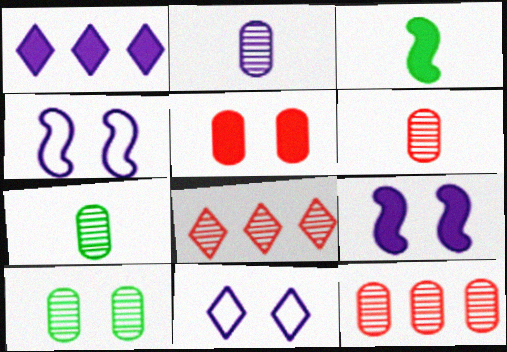[[1, 2, 4], 
[1, 3, 5], 
[2, 6, 7], 
[2, 10, 12], 
[3, 11, 12]]